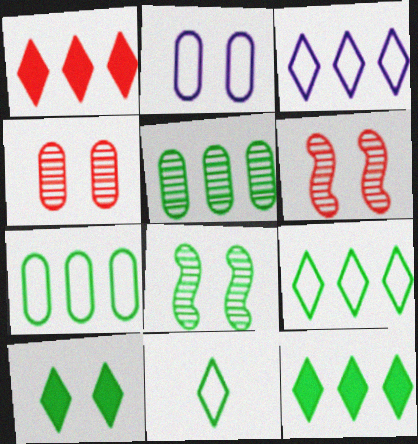[[2, 6, 10]]